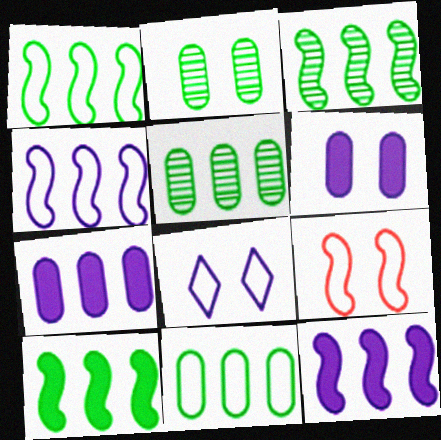[[1, 3, 10]]